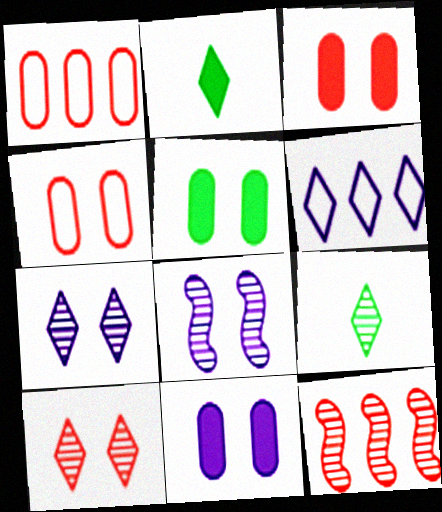[[1, 2, 8], 
[2, 6, 10], 
[3, 5, 11]]